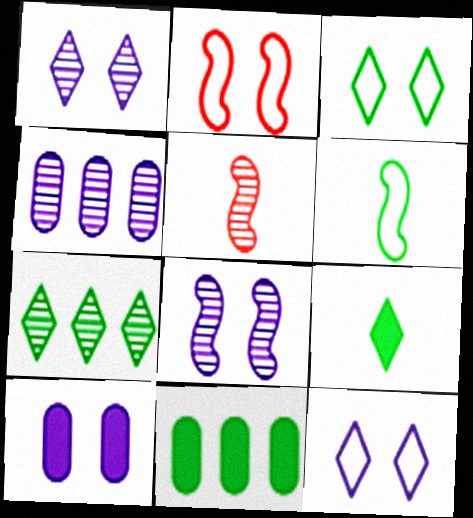[[2, 4, 9], 
[3, 7, 9], 
[5, 11, 12], 
[8, 10, 12]]